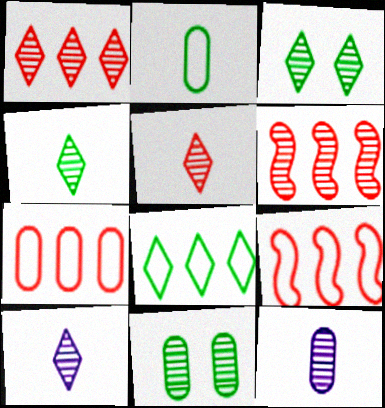[[1, 3, 10], 
[3, 6, 12], 
[4, 5, 10], 
[6, 10, 11]]